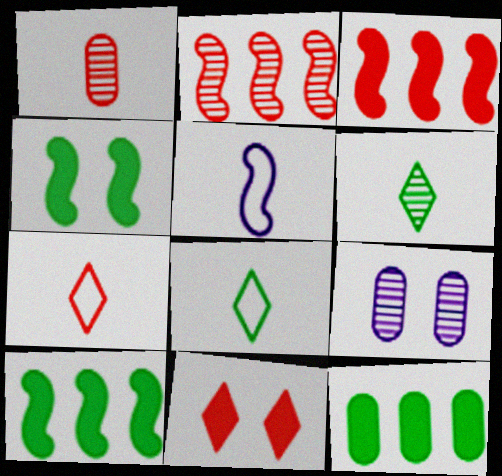[[2, 4, 5], 
[2, 6, 9], 
[3, 8, 9], 
[7, 9, 10]]